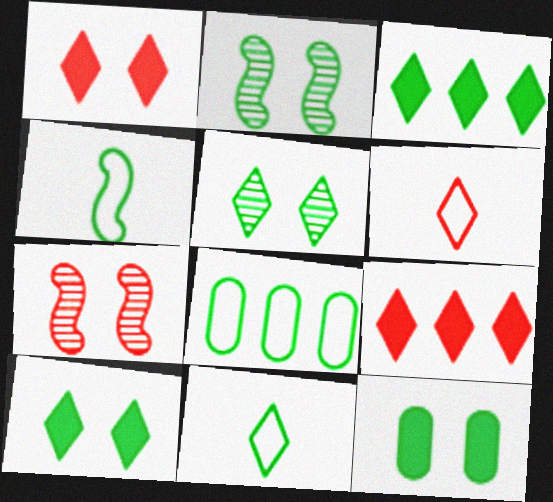[[3, 5, 11]]